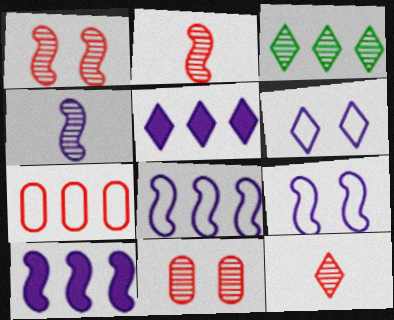[[3, 4, 11], 
[3, 7, 10], 
[4, 9, 10]]